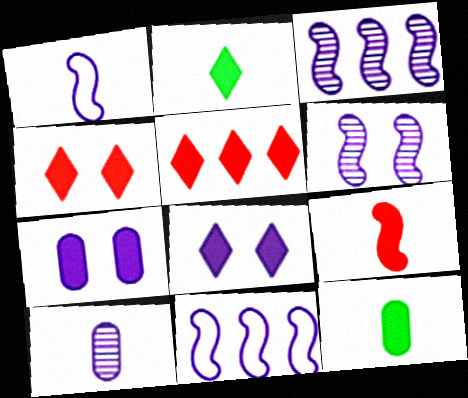[[2, 5, 8], 
[8, 10, 11]]